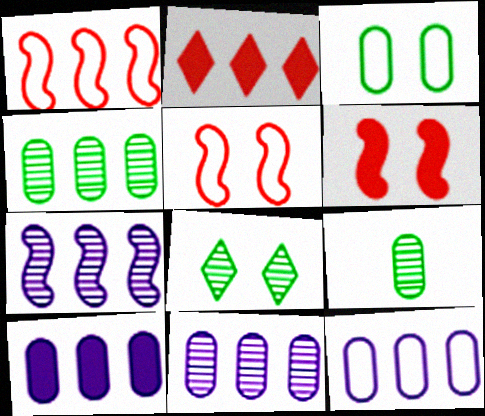[[10, 11, 12]]